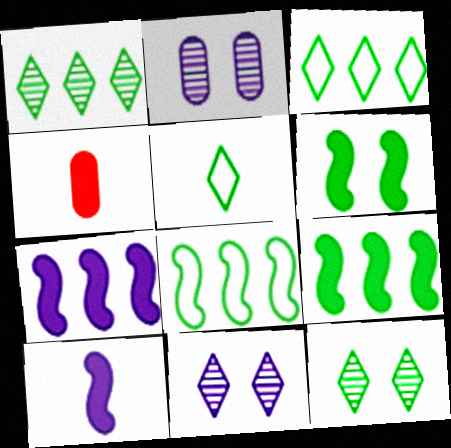[[4, 8, 11]]